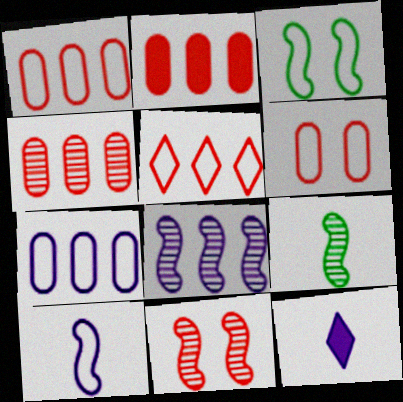[[1, 2, 4], 
[3, 4, 12], 
[8, 9, 11]]